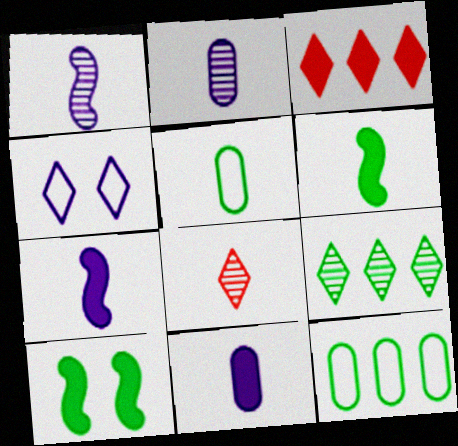[[3, 10, 11], 
[5, 7, 8], 
[5, 9, 10]]